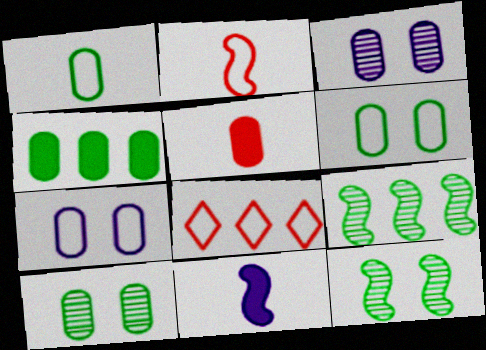[[1, 4, 10], 
[8, 10, 11]]